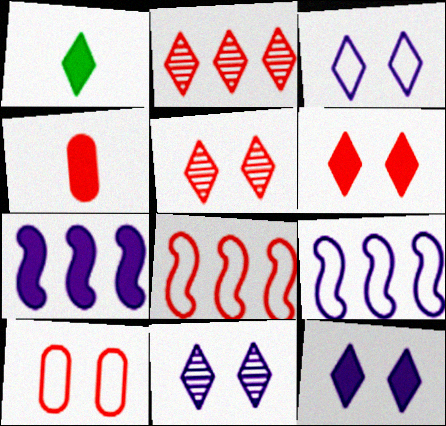[[1, 2, 3], 
[3, 11, 12], 
[4, 5, 8]]